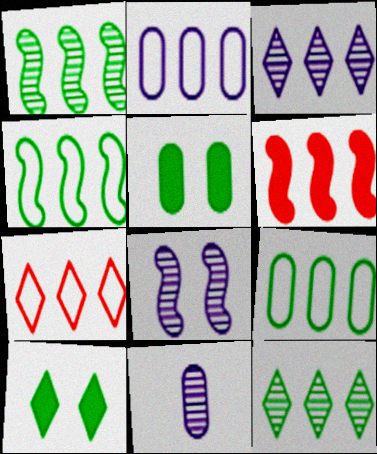[[2, 4, 7], 
[2, 6, 12], 
[3, 6, 9], 
[3, 8, 11]]